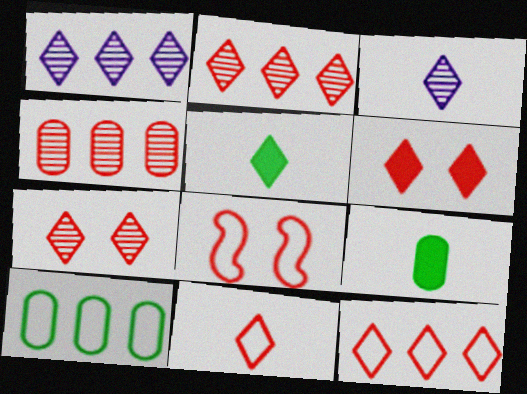[[1, 8, 9], 
[2, 6, 11], 
[3, 5, 11]]